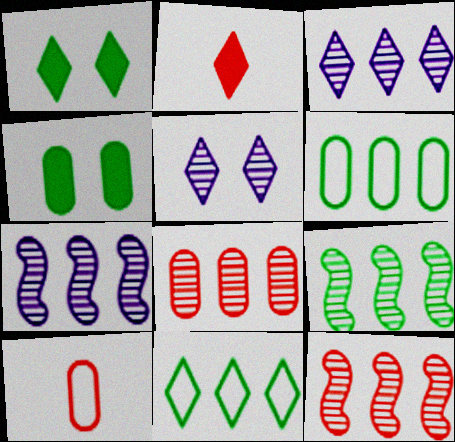[[1, 7, 10], 
[2, 5, 11], 
[3, 8, 9], 
[7, 9, 12]]